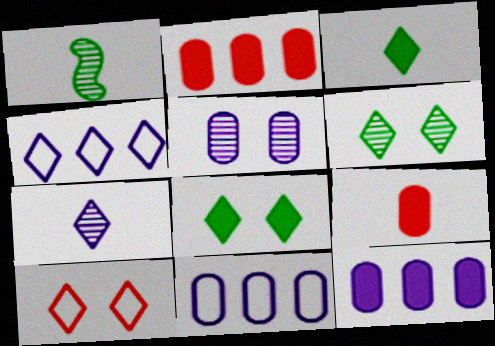[[1, 10, 12]]